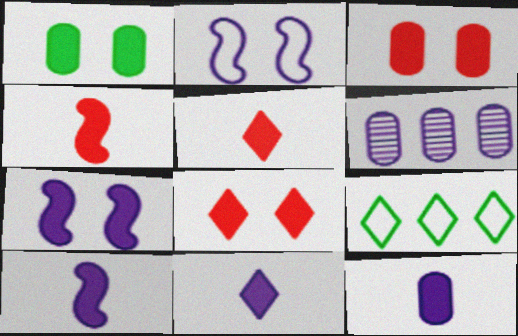[[1, 7, 8], 
[2, 6, 11], 
[10, 11, 12]]